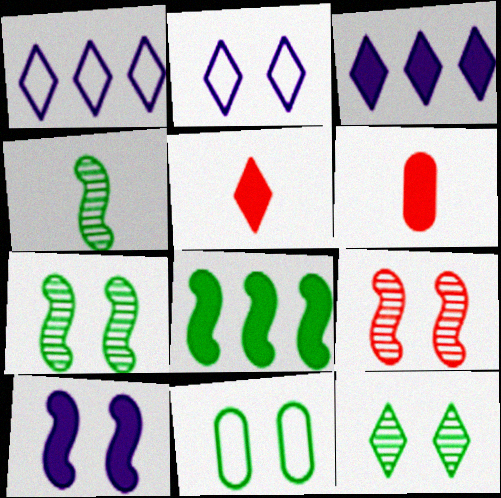[[1, 5, 12], 
[1, 6, 7]]